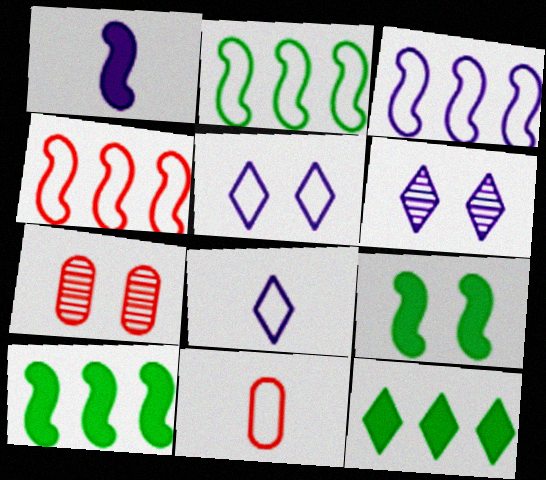[[2, 3, 4], 
[2, 5, 11], 
[5, 7, 9], 
[6, 10, 11], 
[7, 8, 10]]